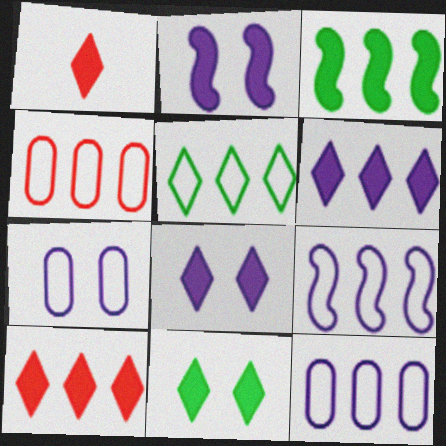[[1, 6, 11], 
[4, 5, 9]]